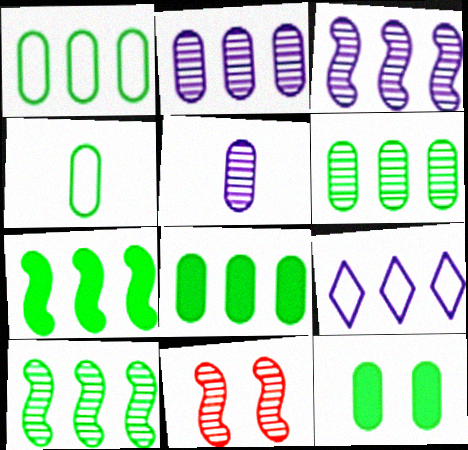[[1, 6, 8], 
[4, 6, 12]]